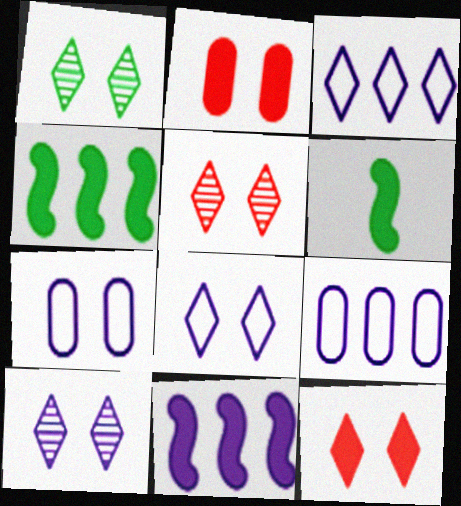[[1, 5, 10], 
[1, 8, 12], 
[5, 6, 9]]